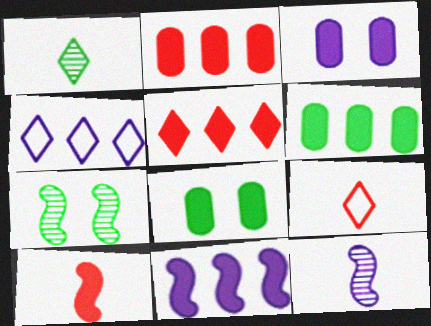[[3, 4, 12], 
[5, 6, 11]]